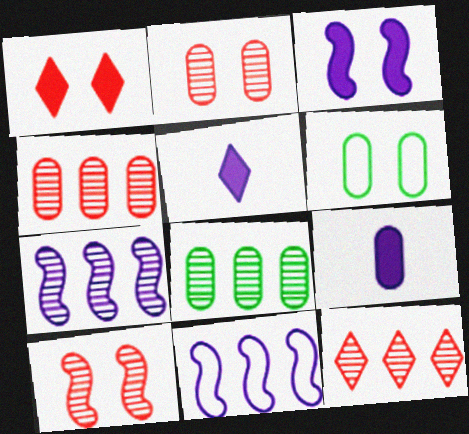[[4, 6, 9], 
[7, 8, 12]]